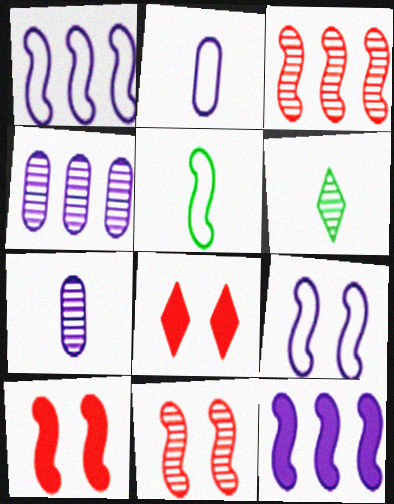[[4, 5, 8], 
[4, 6, 11], 
[5, 11, 12]]